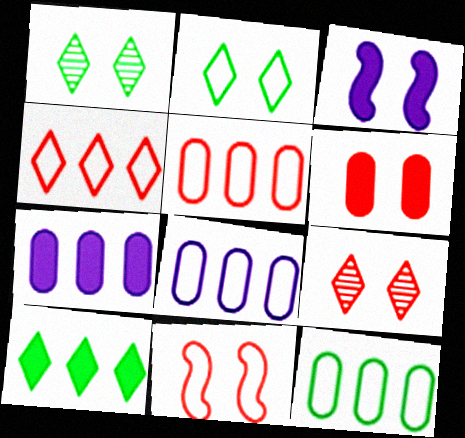[[5, 8, 12], 
[6, 9, 11]]